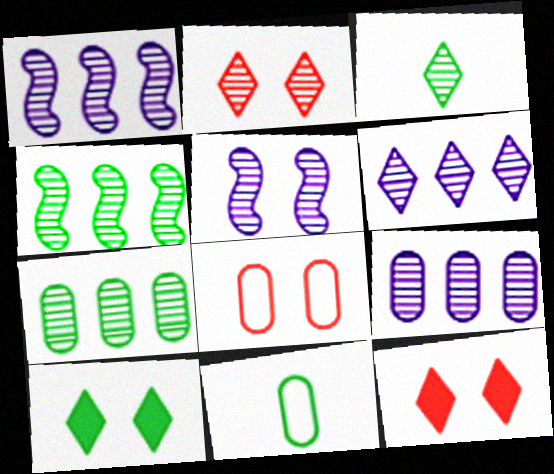[[1, 6, 9], 
[1, 11, 12], 
[2, 3, 6], 
[4, 10, 11], 
[5, 8, 10]]